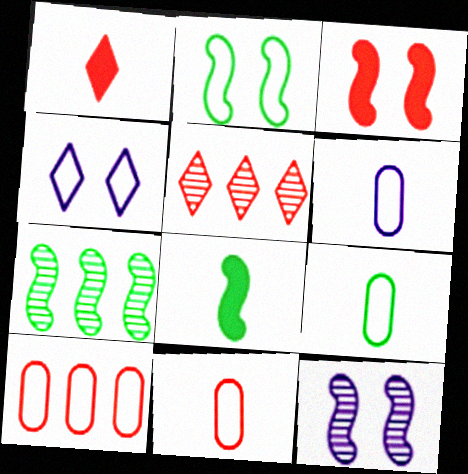[[2, 3, 12], 
[2, 7, 8], 
[3, 5, 11], 
[6, 9, 11]]